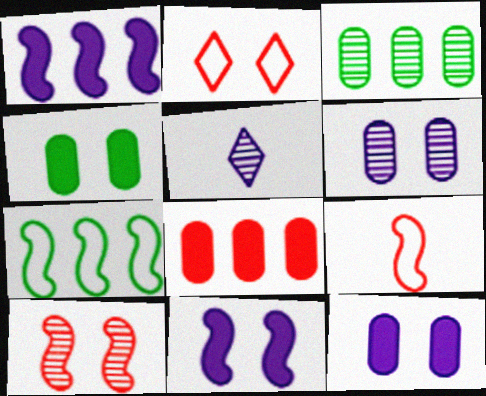[[3, 5, 10]]